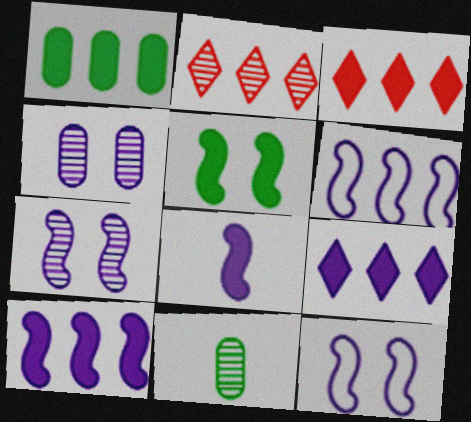[[1, 2, 6], 
[1, 3, 10], 
[2, 7, 11], 
[3, 11, 12], 
[6, 7, 8]]